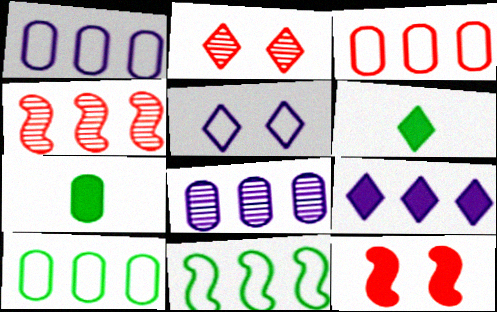[[1, 3, 10], 
[4, 5, 7], 
[4, 9, 10], 
[7, 9, 12]]